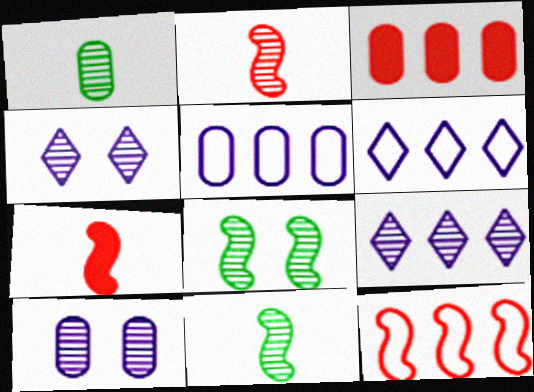[]